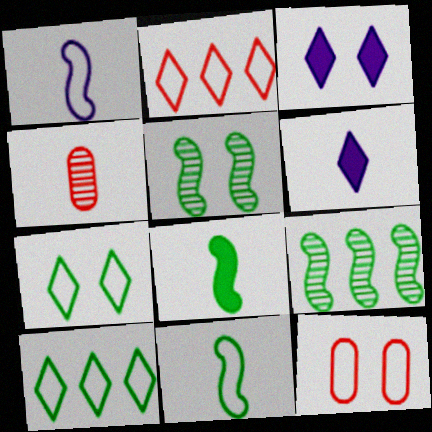[[1, 10, 12], 
[3, 5, 12], 
[4, 6, 11], 
[6, 9, 12]]